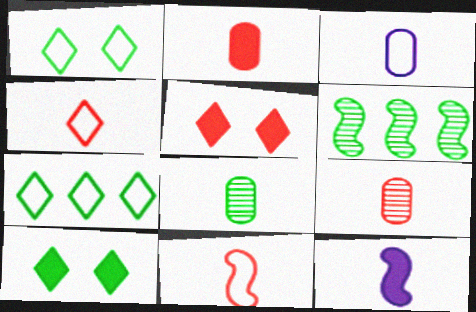[[2, 3, 8], 
[3, 5, 6], 
[4, 8, 12]]